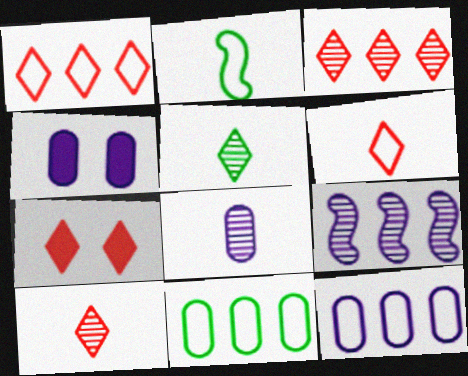[[1, 7, 10], 
[2, 3, 4], 
[3, 6, 7], 
[4, 8, 12]]